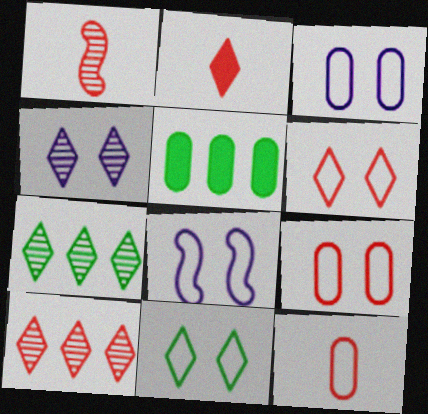[[1, 2, 12], 
[2, 6, 10], 
[8, 9, 11]]